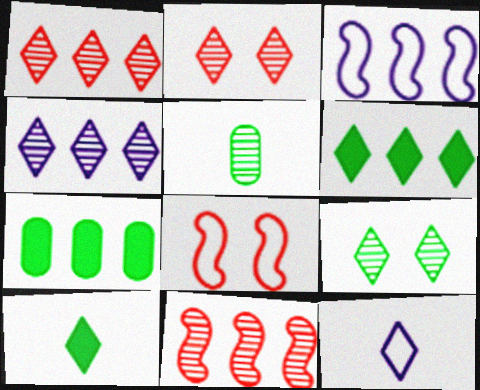[[1, 3, 7], 
[2, 6, 12]]